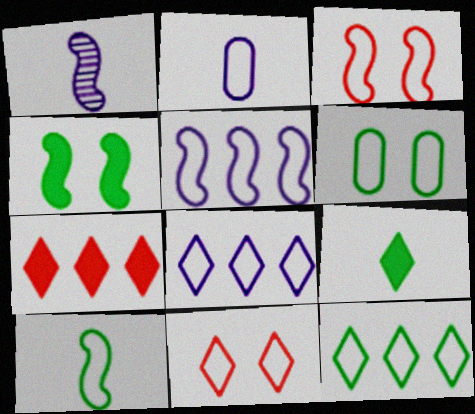[[1, 6, 7], 
[2, 3, 12], 
[3, 5, 10], 
[6, 10, 12]]